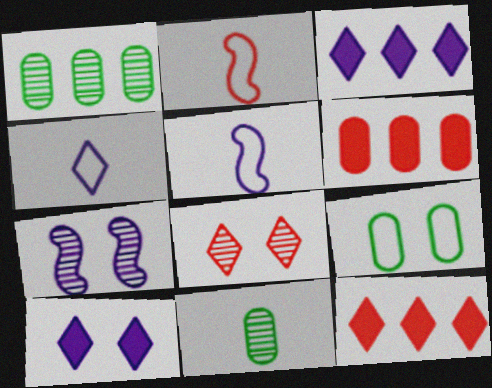[[1, 2, 10], 
[2, 6, 8]]